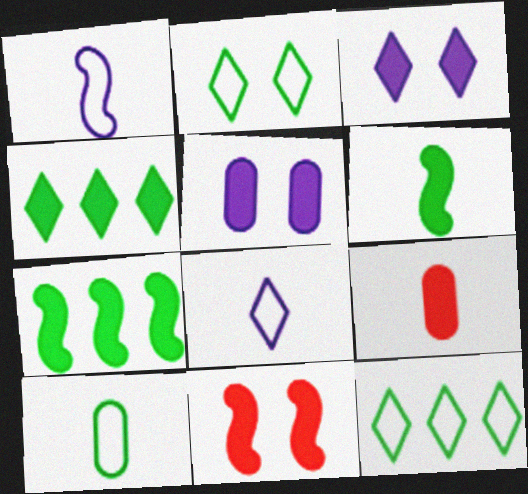[[3, 7, 9]]